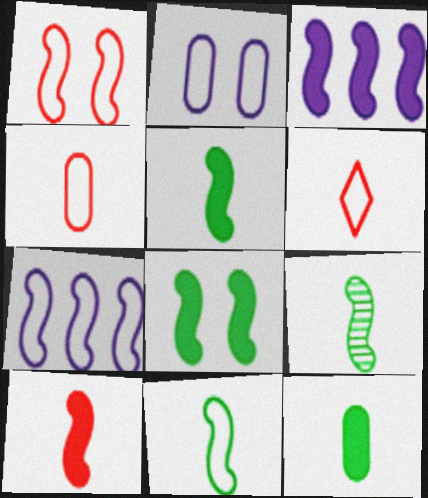[[1, 3, 9], 
[1, 7, 11], 
[3, 8, 10], 
[5, 9, 11]]